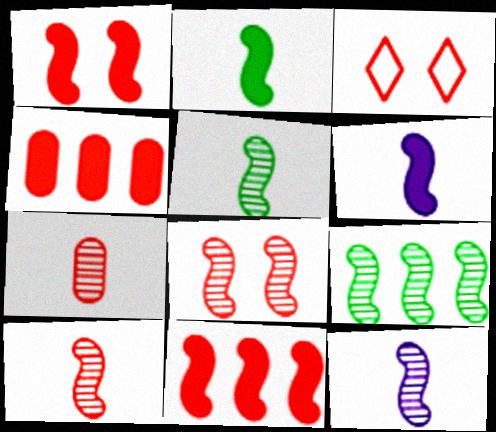[[3, 4, 10], 
[3, 7, 11], 
[5, 10, 12], 
[8, 9, 12]]